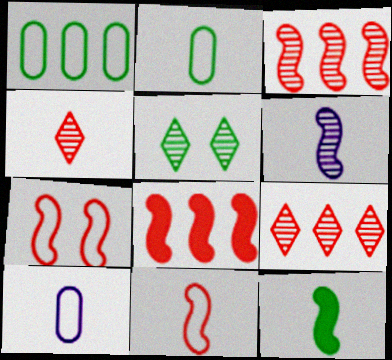[[1, 5, 12], 
[4, 10, 12], 
[5, 8, 10], 
[6, 11, 12]]